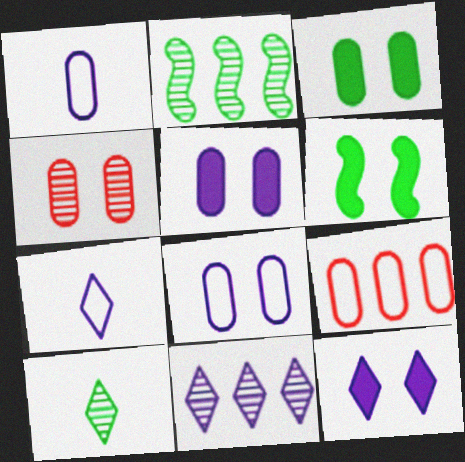[[3, 4, 8], 
[7, 11, 12]]